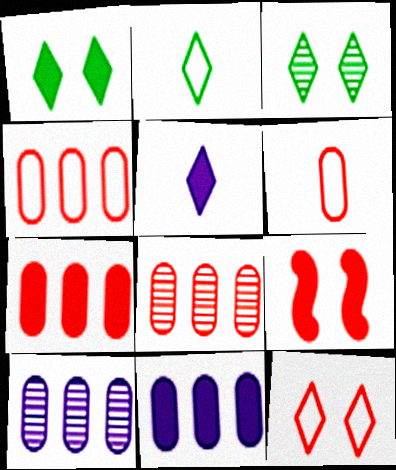[[2, 9, 10], 
[4, 7, 8]]